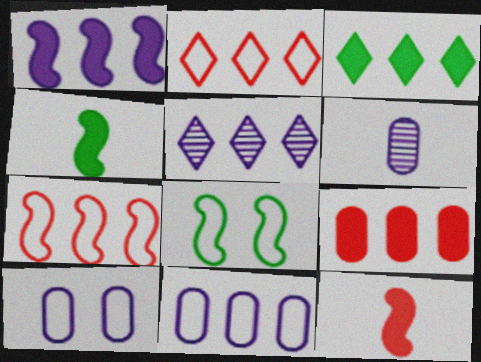[[1, 3, 9], 
[1, 5, 11], 
[2, 3, 5]]